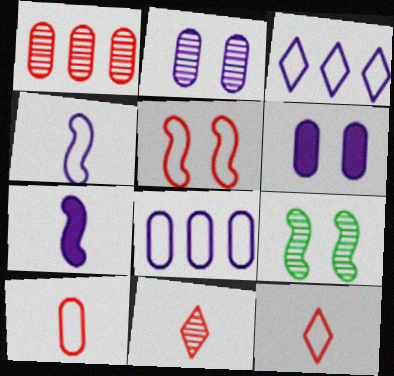[[2, 3, 7]]